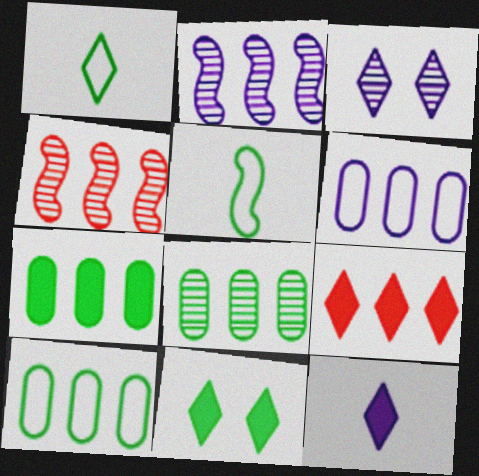[[1, 3, 9], 
[2, 9, 10], 
[5, 8, 11], 
[7, 8, 10], 
[9, 11, 12]]